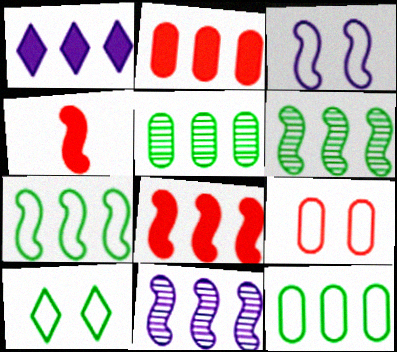[[3, 4, 6], 
[3, 9, 10], 
[7, 8, 11]]